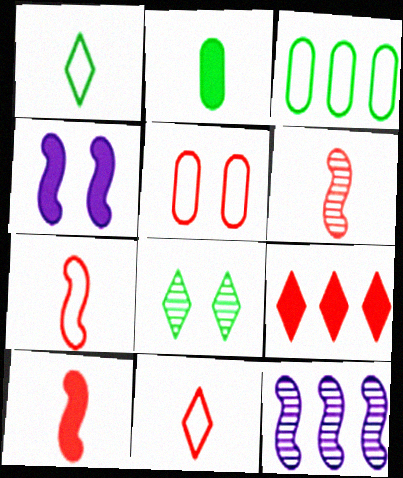[[2, 4, 9], 
[3, 9, 12], 
[4, 5, 8], 
[5, 6, 9], 
[6, 7, 10]]